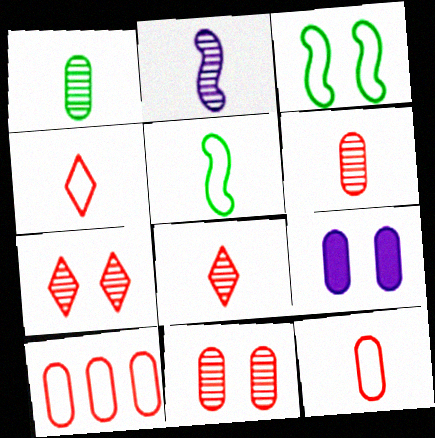[[1, 2, 8], 
[1, 9, 10], 
[3, 7, 9]]